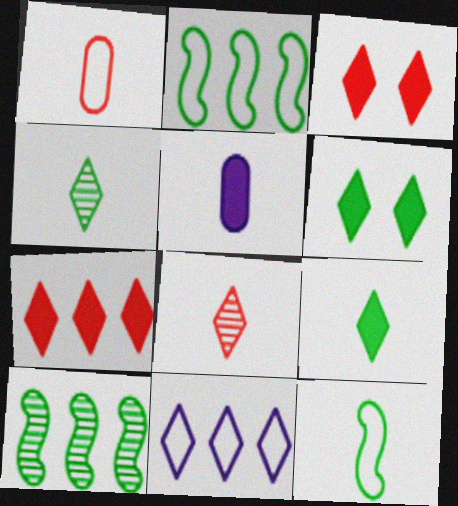[[3, 4, 11], 
[5, 8, 12], 
[6, 8, 11]]